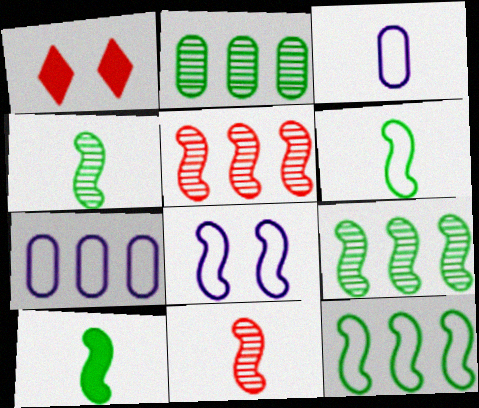[[1, 3, 9], 
[1, 4, 7], 
[4, 6, 10], 
[5, 8, 10]]